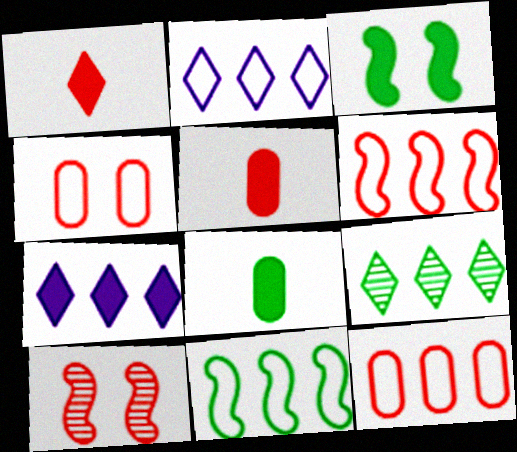[[1, 10, 12], 
[2, 8, 10], 
[2, 11, 12], 
[3, 5, 7]]